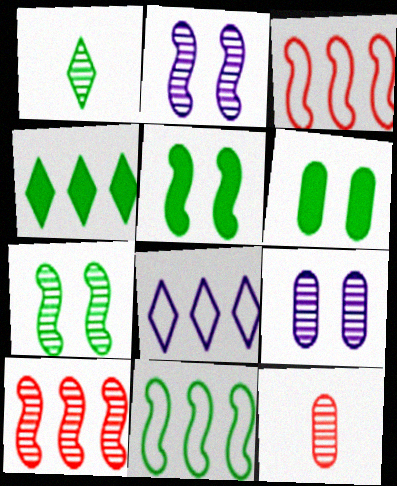[[1, 6, 11], 
[1, 9, 10], 
[5, 8, 12]]